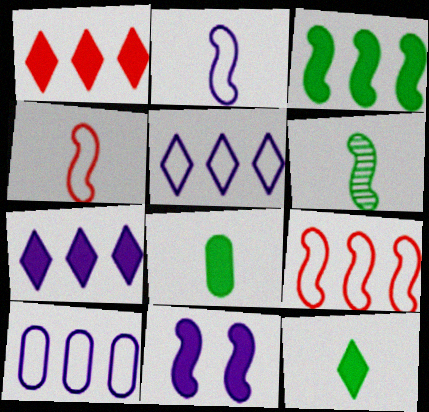[[1, 8, 11], 
[6, 9, 11]]